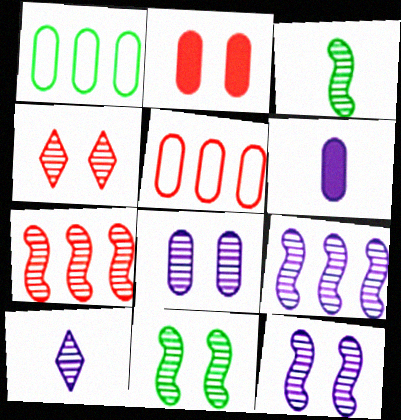[[3, 7, 12], 
[4, 8, 11], 
[8, 9, 10]]